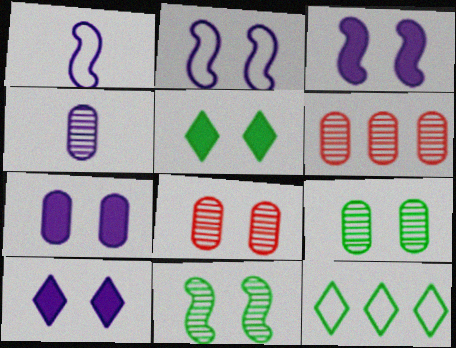[[1, 5, 6], 
[2, 5, 8], 
[3, 7, 10], 
[4, 6, 9]]